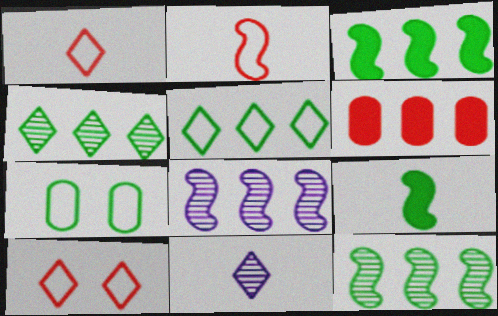[[4, 7, 9], 
[5, 6, 8]]